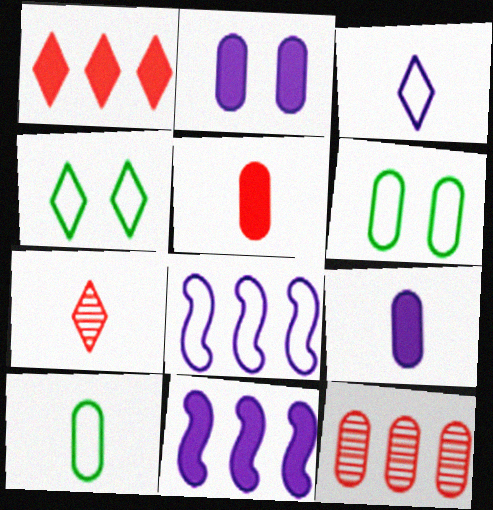[[2, 10, 12], 
[6, 7, 11], 
[6, 9, 12]]